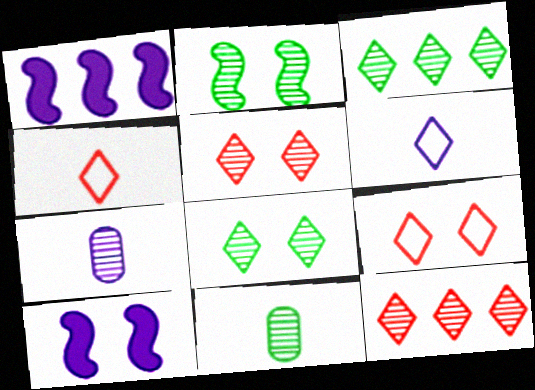[[1, 9, 11], 
[2, 3, 11], 
[2, 7, 12]]